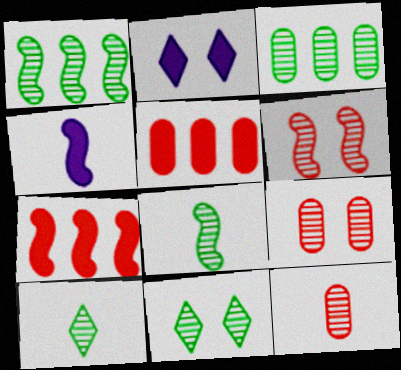[[3, 8, 11]]